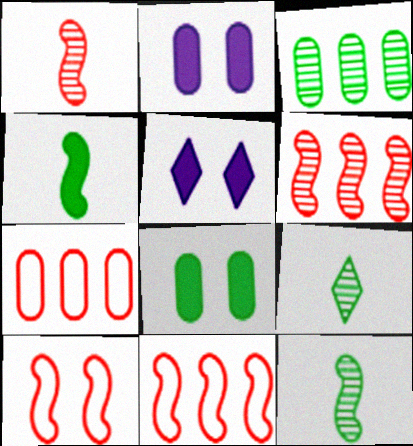[[2, 9, 11], 
[5, 7, 12]]